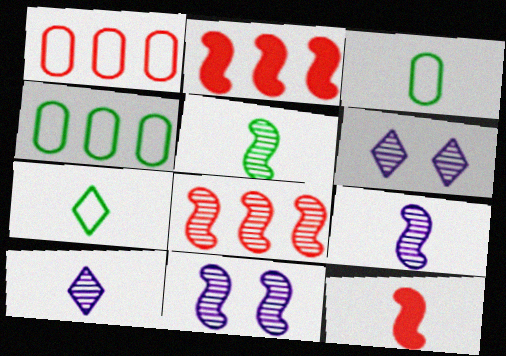[[2, 3, 6], 
[3, 10, 12], 
[4, 6, 12], 
[5, 8, 11]]